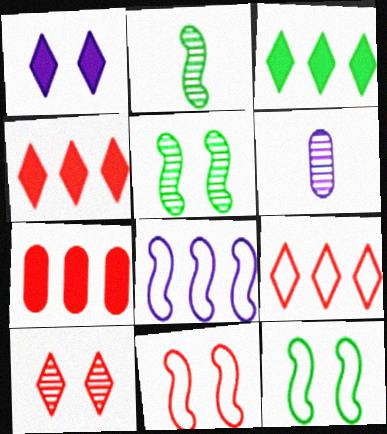[[1, 6, 8], 
[3, 6, 11], 
[4, 6, 12]]